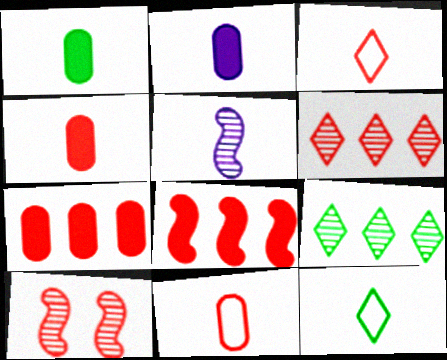[[1, 2, 4], 
[1, 3, 5], 
[3, 7, 10], 
[4, 5, 12]]